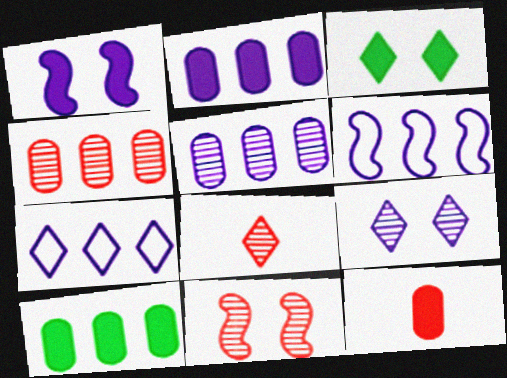[[3, 7, 8], 
[4, 8, 11]]